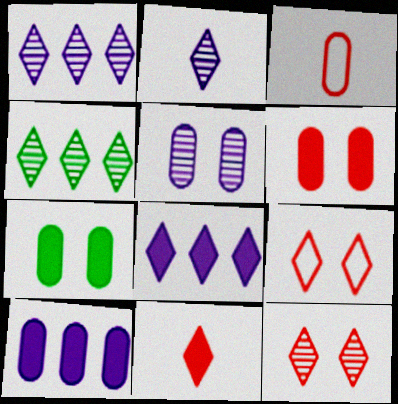[[2, 4, 12]]